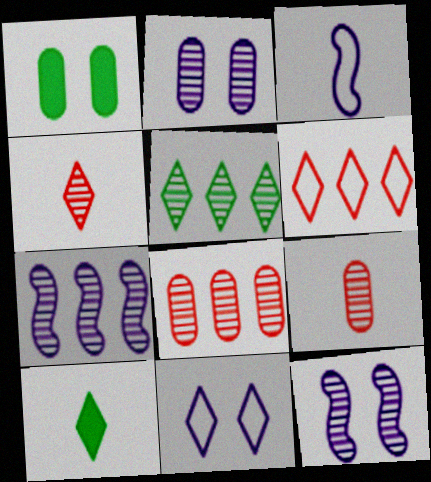[[3, 9, 10], 
[5, 7, 8], 
[5, 9, 12]]